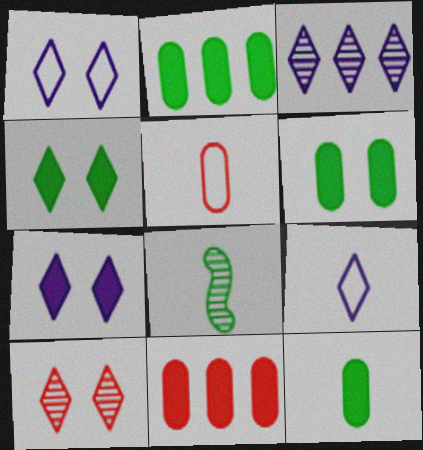[[1, 4, 10], 
[1, 8, 11], 
[2, 6, 12], 
[3, 7, 9]]